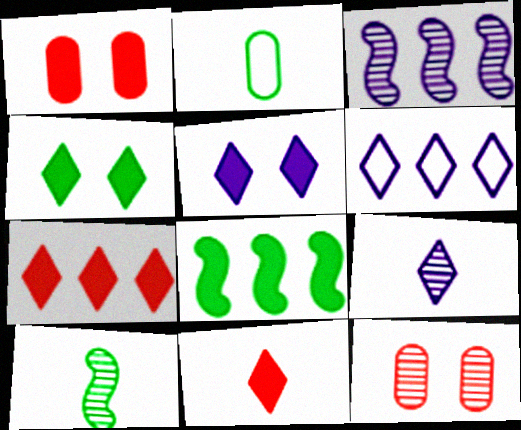[[1, 6, 10], 
[5, 6, 9]]